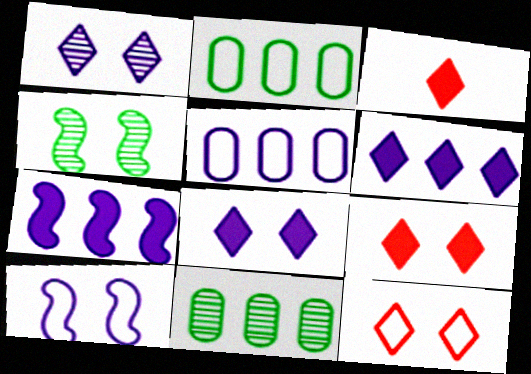[[3, 4, 5], 
[3, 10, 11]]